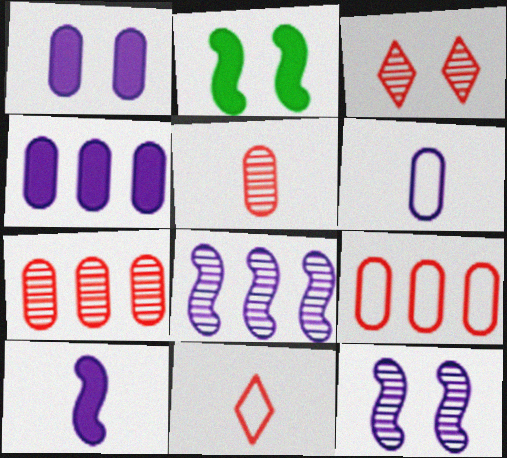[]